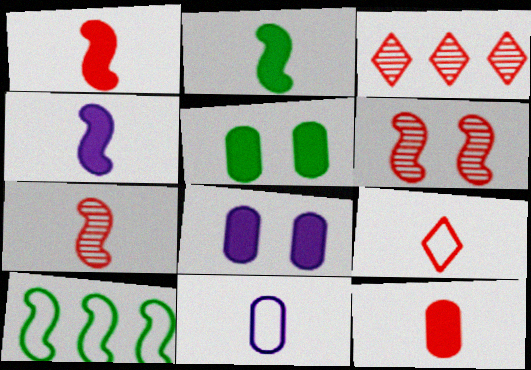[[1, 2, 4], 
[4, 6, 10], 
[7, 9, 12]]